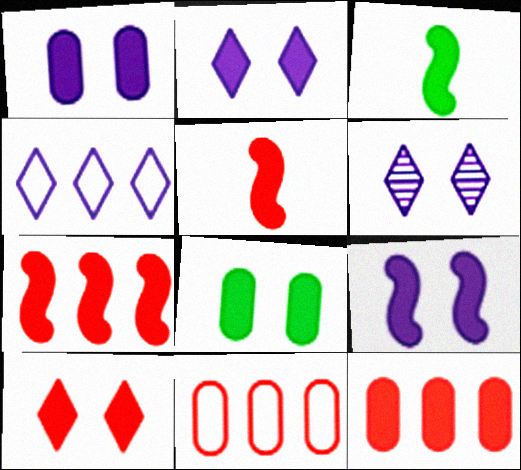[[1, 2, 9], 
[2, 3, 12], 
[3, 6, 11], 
[3, 7, 9], 
[5, 10, 12], 
[8, 9, 10]]